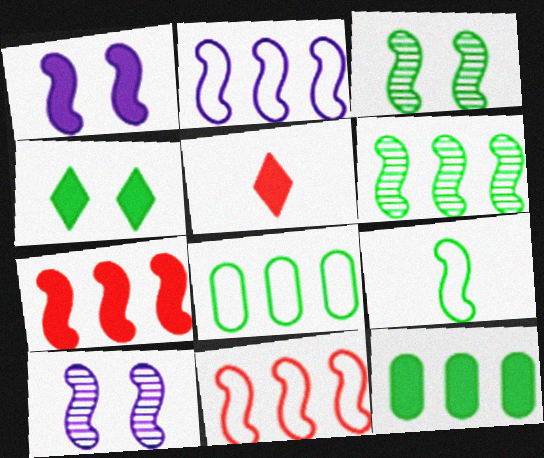[[1, 5, 12], 
[2, 6, 7], 
[5, 8, 10], 
[7, 9, 10]]